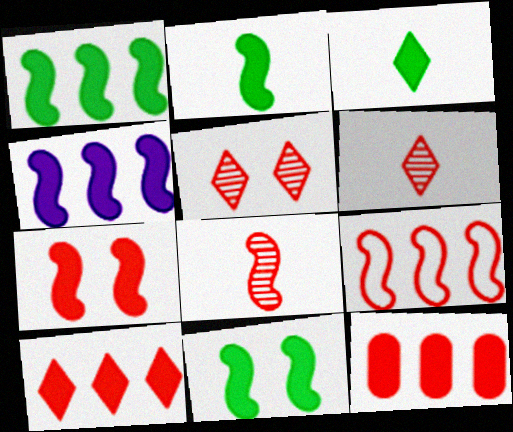[[1, 2, 11], 
[2, 4, 7], 
[7, 8, 9]]